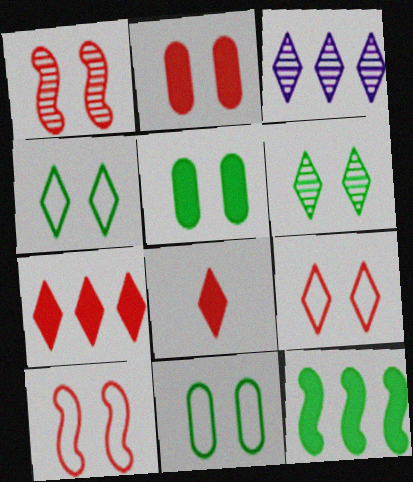[[1, 2, 9], 
[3, 4, 8]]